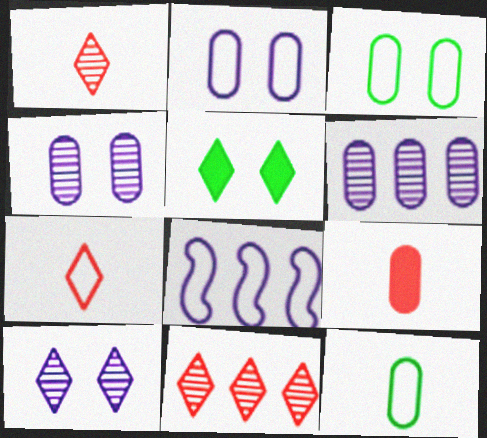[[3, 6, 9], 
[3, 7, 8]]